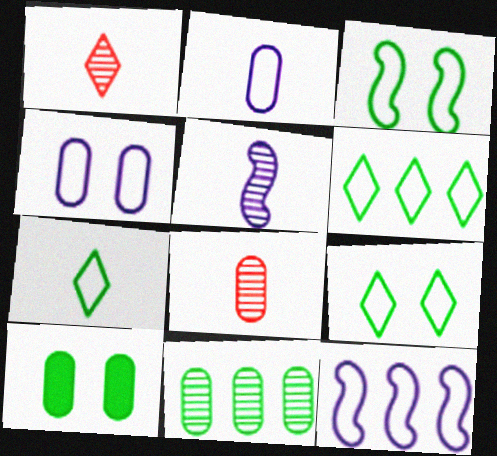[[1, 10, 12], 
[6, 7, 9]]